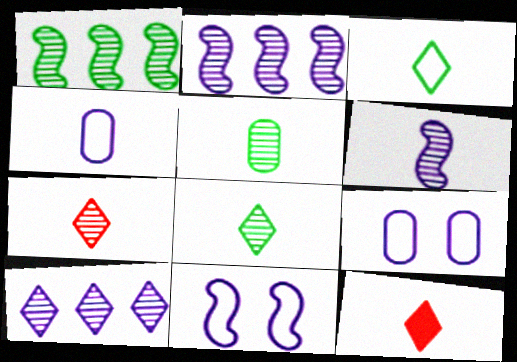[[1, 9, 12], 
[5, 6, 7]]